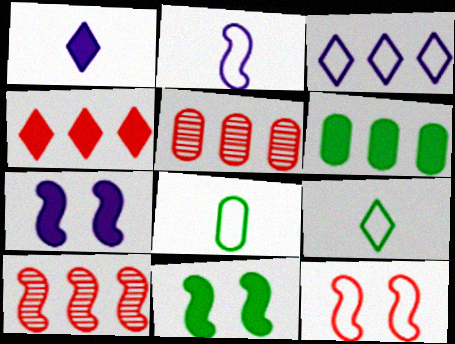[[2, 10, 11], 
[3, 6, 10], 
[3, 8, 12], 
[5, 7, 9]]